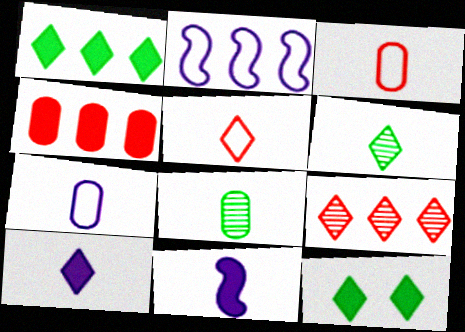[[3, 6, 11], 
[4, 11, 12], 
[5, 6, 10], 
[5, 8, 11]]